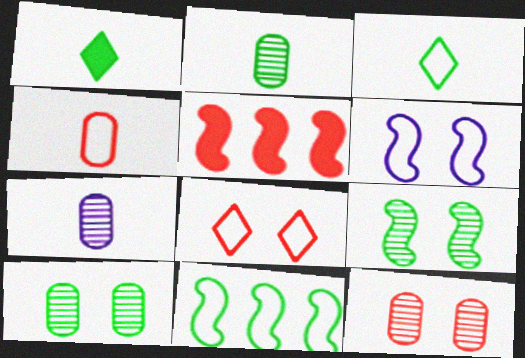[[1, 10, 11]]